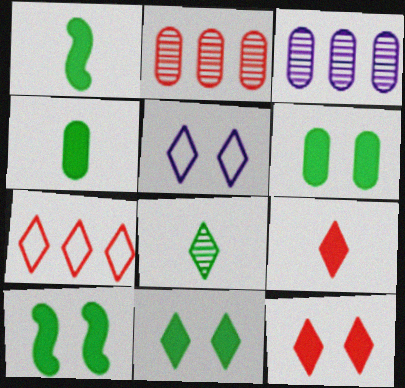[[1, 2, 5], 
[6, 10, 11]]